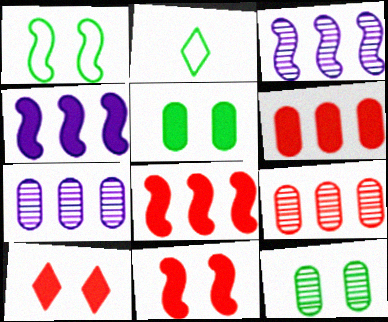[[2, 7, 11]]